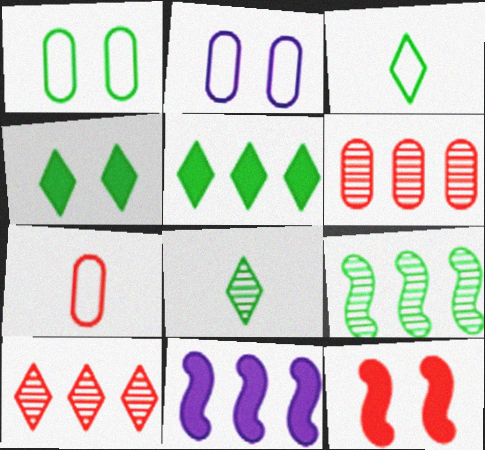[[7, 10, 12]]